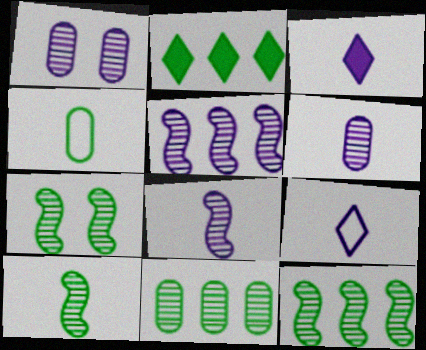[[2, 4, 7], 
[7, 10, 12]]